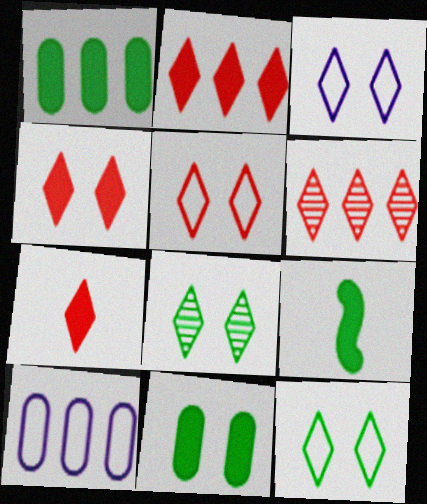[[2, 4, 7], 
[3, 4, 8], 
[3, 5, 12], 
[5, 6, 7]]